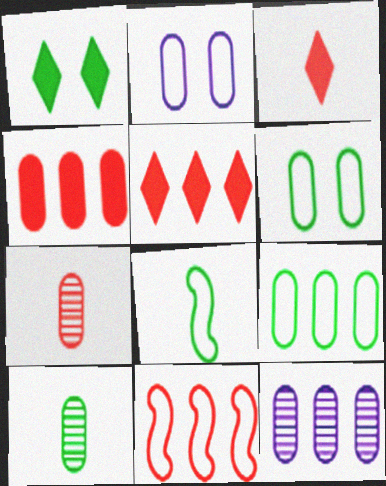[[2, 4, 10], 
[4, 9, 12]]